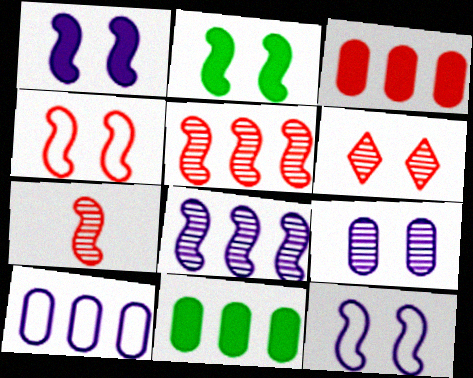[]